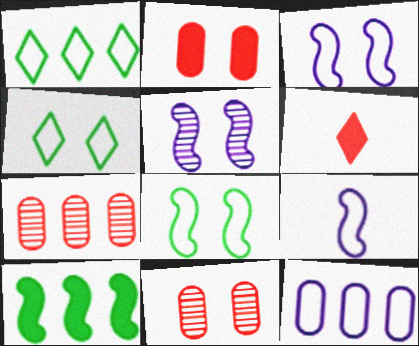[[2, 4, 5]]